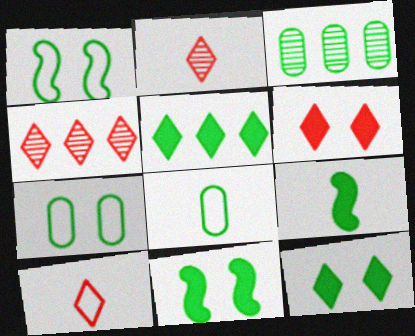[[4, 6, 10]]